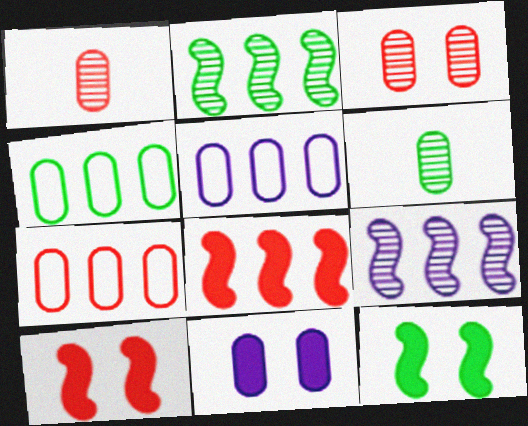[[1, 4, 11], 
[4, 5, 7], 
[6, 7, 11]]